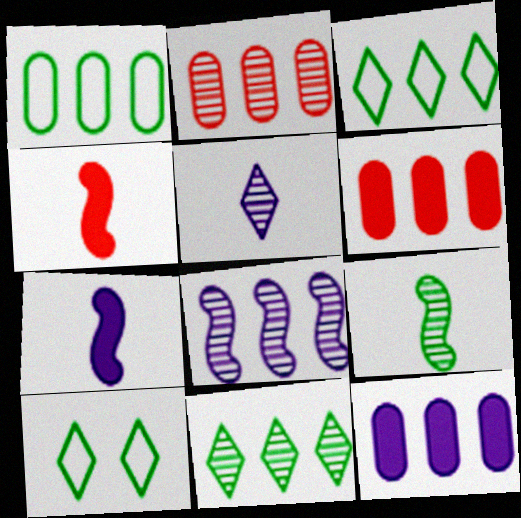[[1, 2, 12], 
[2, 7, 10], 
[2, 8, 11], 
[3, 6, 8]]